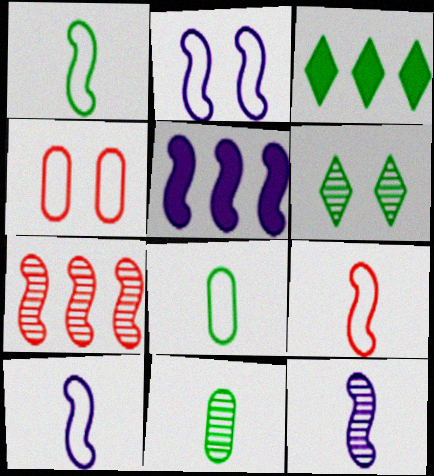[[1, 9, 10], 
[2, 5, 12], 
[3, 4, 12]]